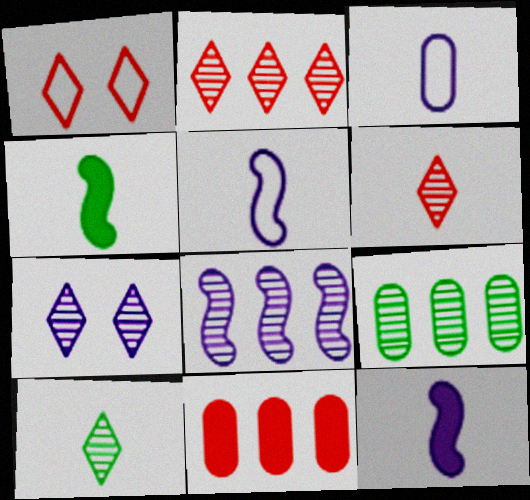[[1, 9, 12], 
[2, 7, 10], 
[2, 8, 9], 
[3, 4, 6]]